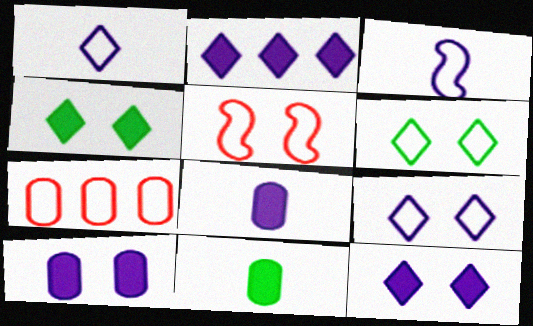[[3, 6, 7]]